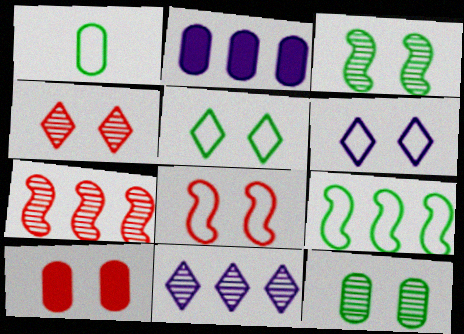[[1, 5, 9], 
[3, 6, 10], 
[4, 8, 10]]